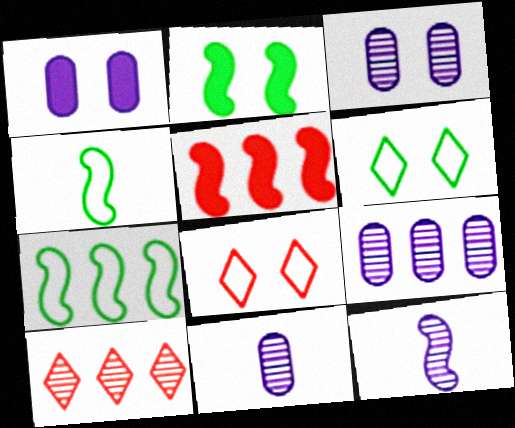[[1, 4, 10], 
[2, 3, 8], 
[3, 9, 11], 
[5, 6, 11]]